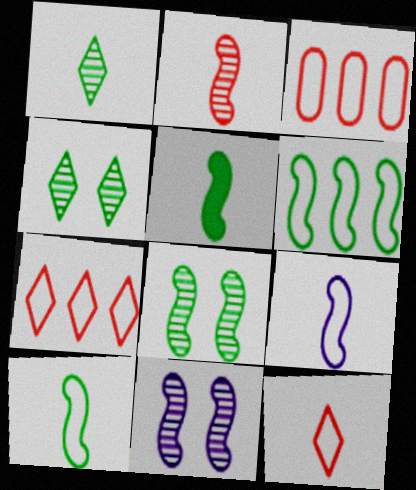[[2, 5, 9], 
[5, 6, 8]]